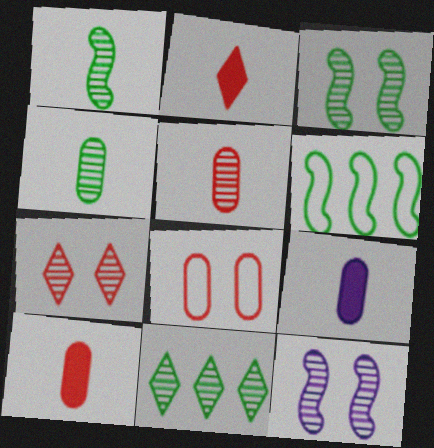[[3, 4, 11], 
[5, 11, 12], 
[6, 7, 9]]